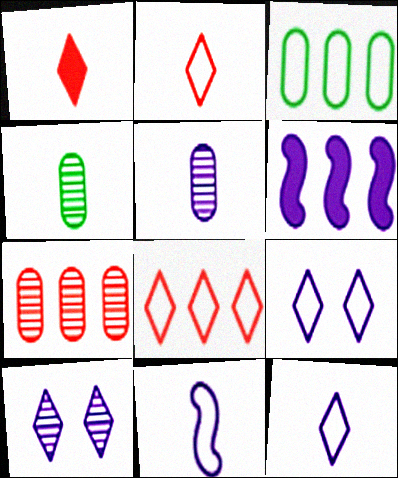[[1, 4, 11], 
[5, 6, 9]]